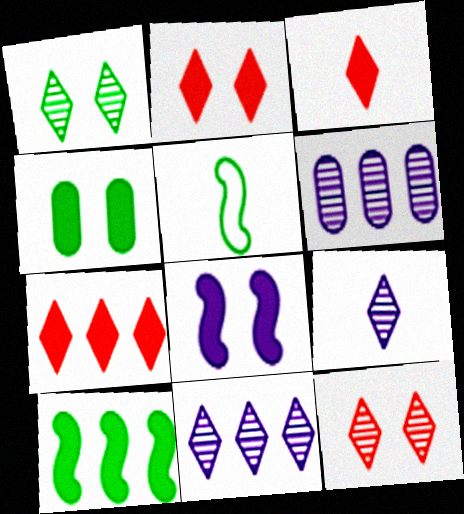[[2, 3, 7], 
[2, 4, 8], 
[2, 5, 6]]